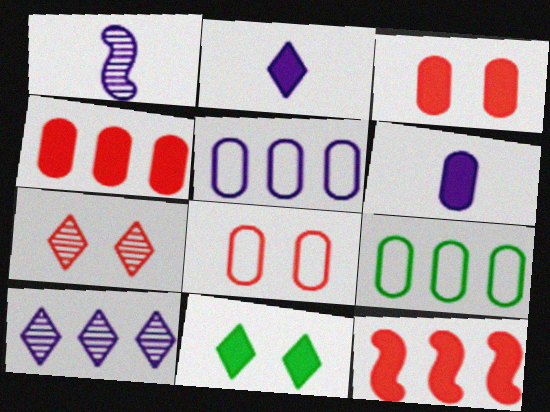[[6, 11, 12], 
[9, 10, 12]]